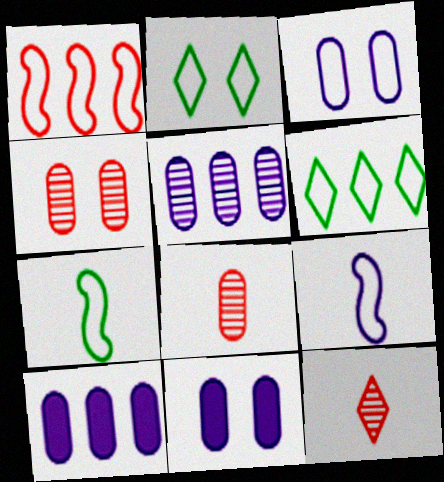[]